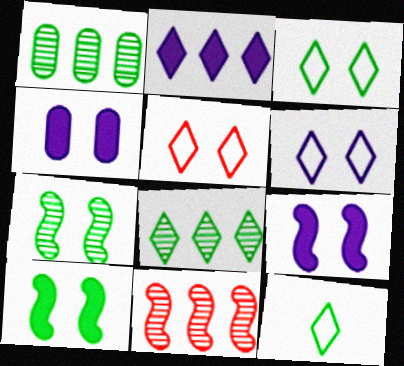[[1, 10, 12], 
[3, 5, 6], 
[4, 5, 7], 
[4, 11, 12]]